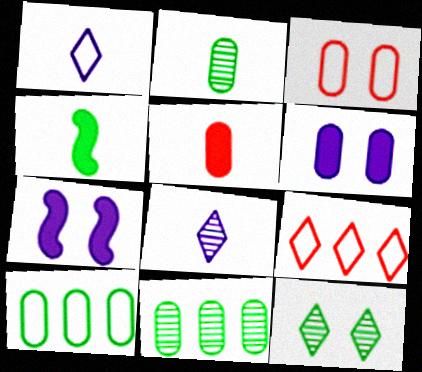[[2, 7, 9], 
[3, 7, 12], 
[4, 10, 12]]